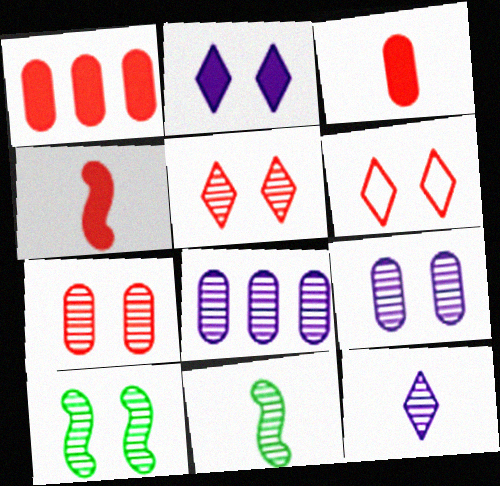[[5, 8, 11], 
[5, 9, 10]]